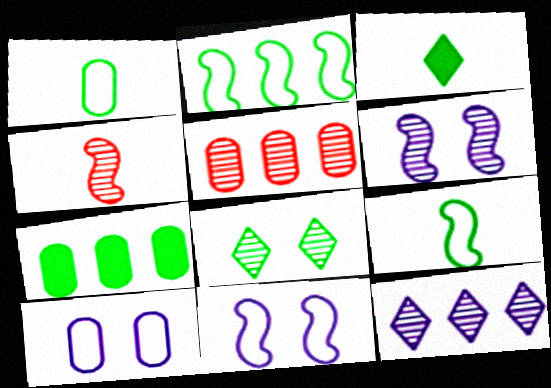[[3, 5, 11], 
[7, 8, 9]]